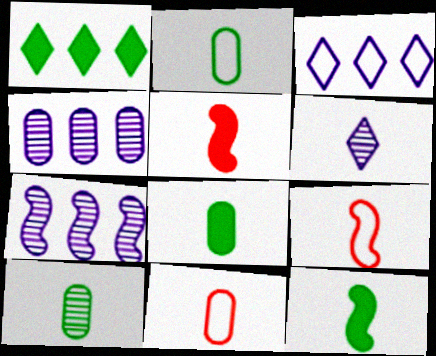[[2, 5, 6], 
[2, 8, 10], 
[6, 8, 9], 
[6, 11, 12]]